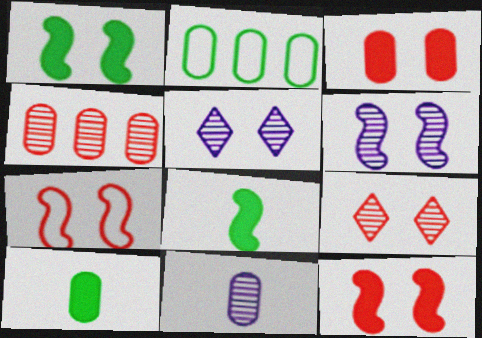[[1, 6, 7], 
[2, 3, 11], 
[3, 7, 9]]